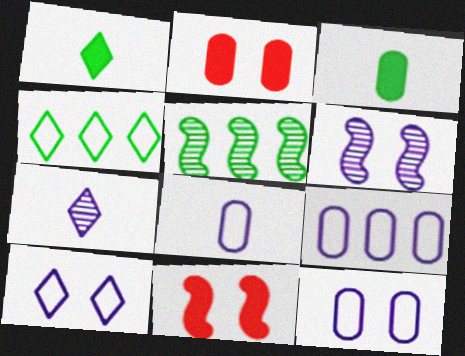[[8, 9, 12]]